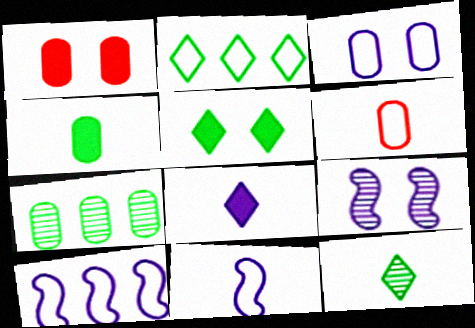[[1, 10, 12], 
[2, 5, 12]]